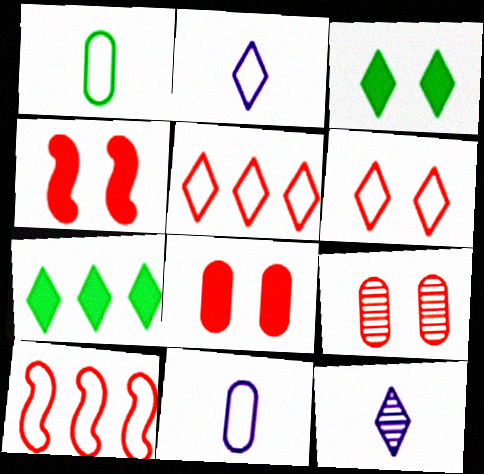[[3, 5, 12], 
[4, 6, 9], 
[6, 7, 12]]